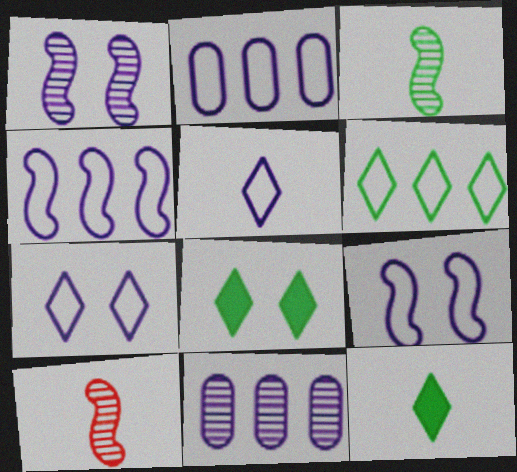[[2, 5, 9], 
[2, 8, 10]]